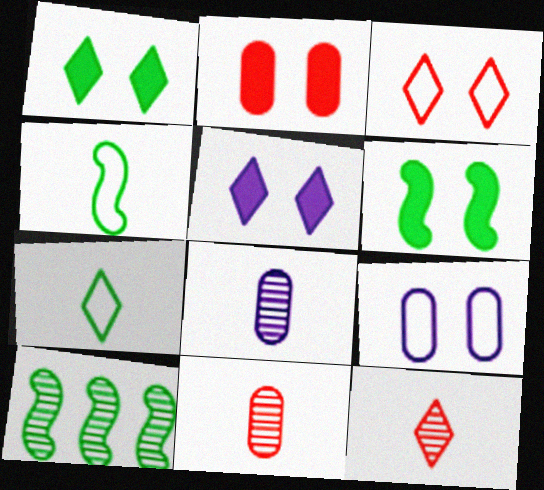[[2, 5, 6], 
[4, 6, 10]]